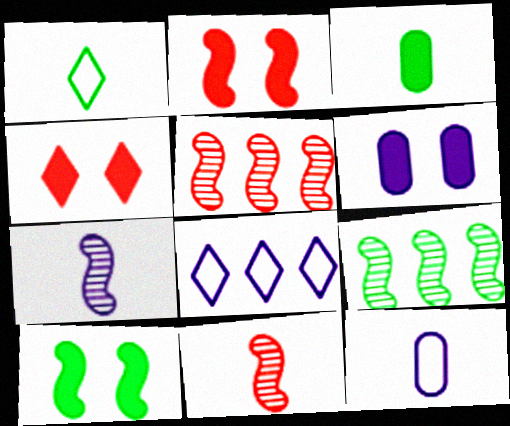[[1, 5, 6], 
[4, 6, 10], 
[4, 9, 12], 
[6, 7, 8]]